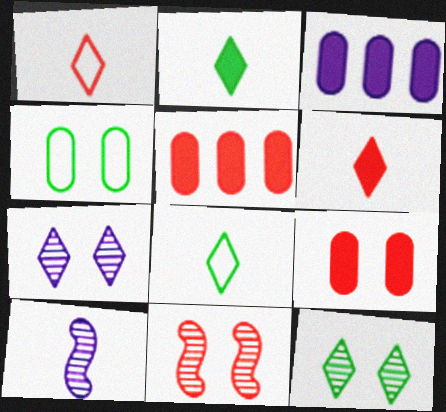[[1, 5, 11], 
[3, 8, 11]]